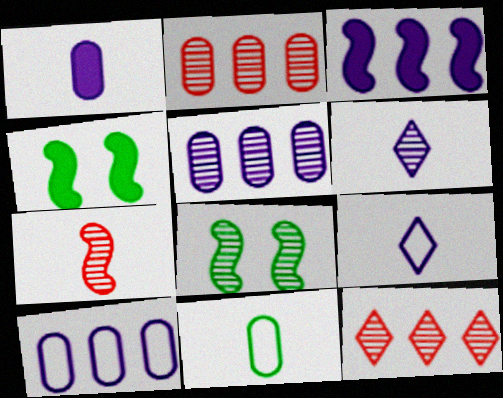[[2, 4, 9], 
[2, 6, 8]]